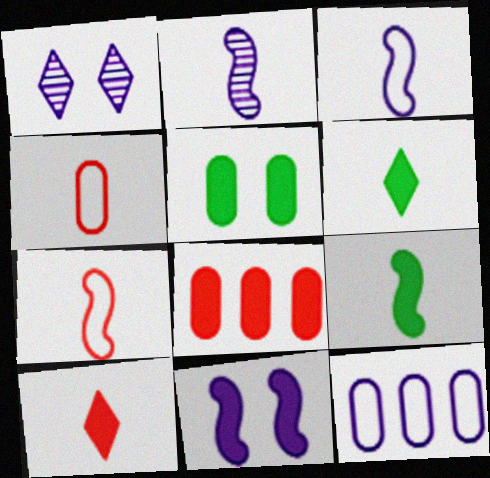[[2, 4, 6], 
[2, 7, 9], 
[6, 8, 11]]